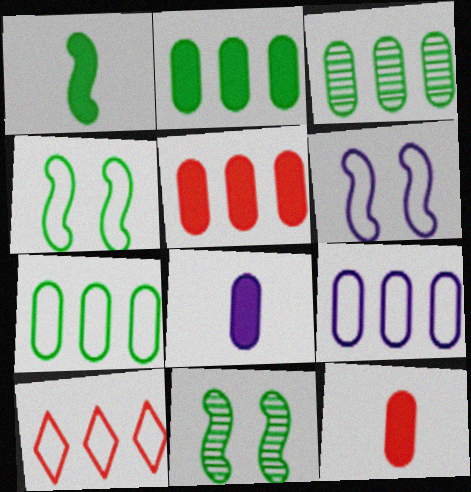[[2, 3, 7], 
[3, 5, 9], 
[8, 10, 11]]